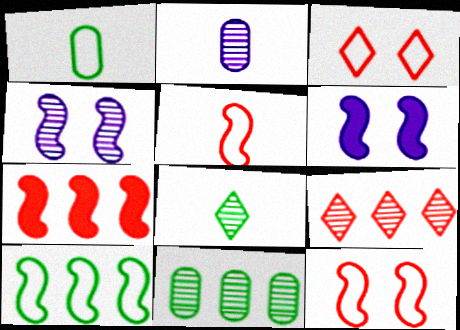[[1, 6, 9]]